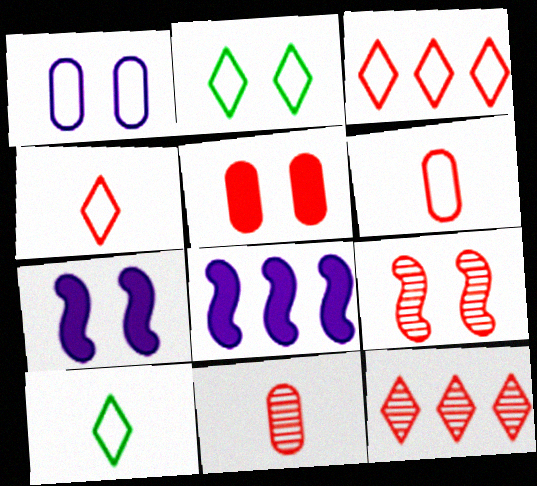[[2, 8, 11], 
[9, 11, 12]]